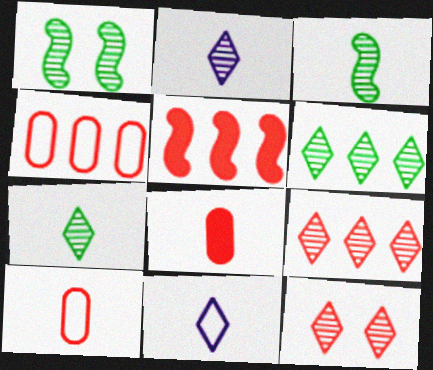[[2, 6, 12], 
[3, 8, 11], 
[4, 5, 9], 
[5, 10, 12]]